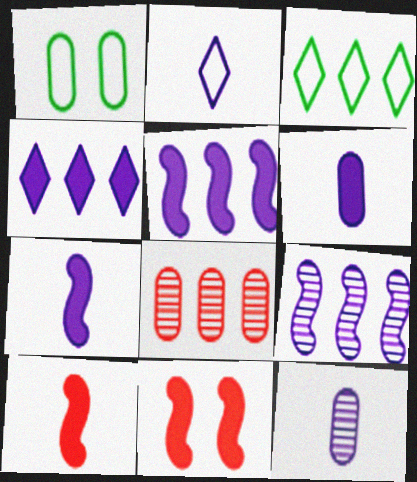[[1, 6, 8], 
[2, 7, 12], 
[3, 5, 8], 
[3, 11, 12]]